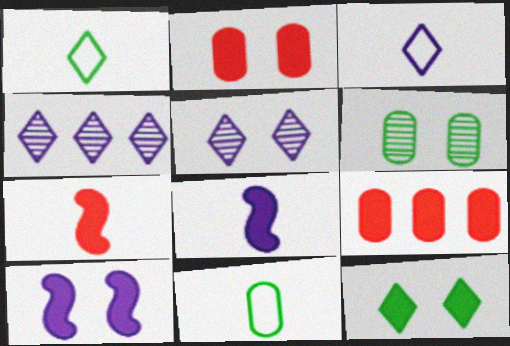[[2, 10, 12], 
[8, 9, 12]]